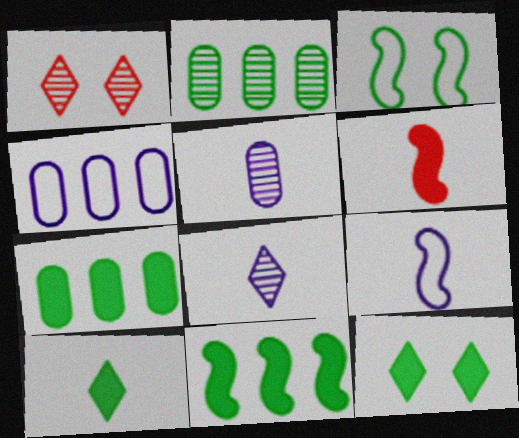[[1, 7, 9], 
[2, 3, 10]]